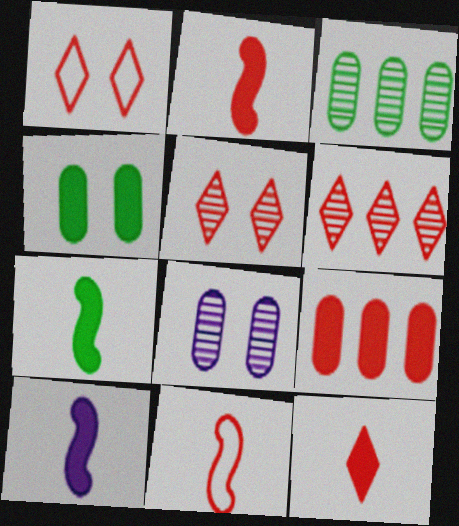[[1, 3, 10], 
[1, 6, 12], 
[2, 7, 10], 
[5, 9, 11]]